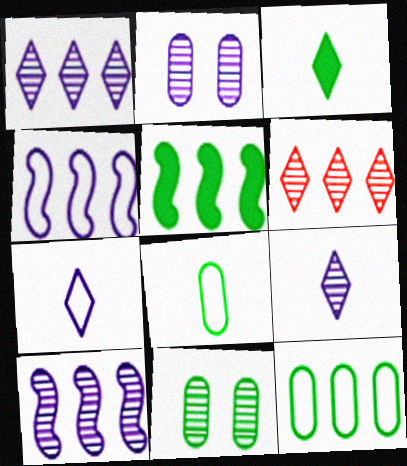[[2, 9, 10]]